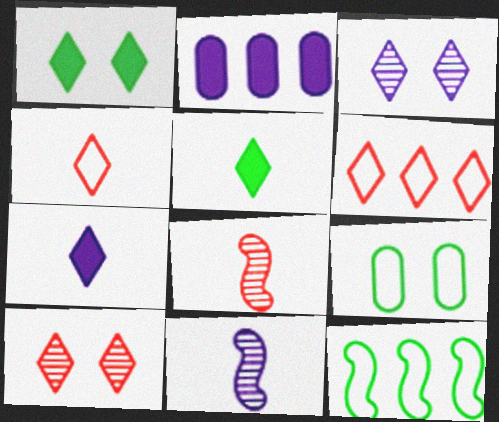[[3, 5, 6]]